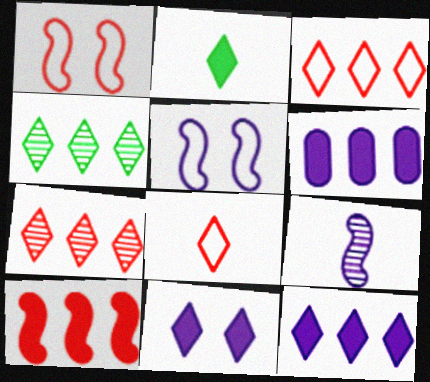[[3, 4, 12], 
[4, 8, 11]]